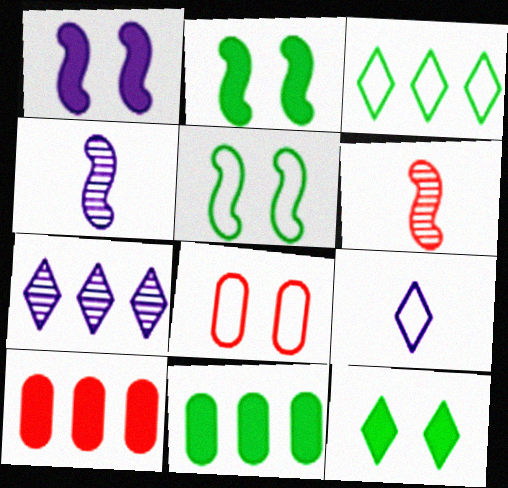[]